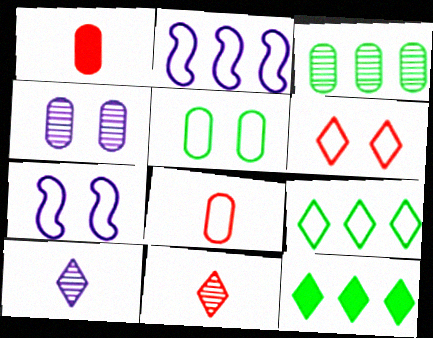[[5, 6, 7], 
[6, 10, 12], 
[7, 8, 9]]